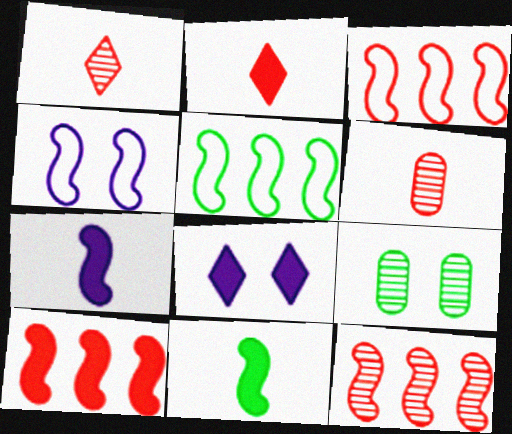[[3, 10, 12], 
[4, 11, 12], 
[5, 6, 8]]